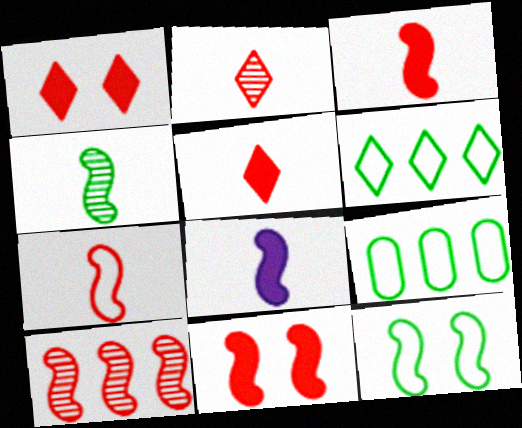[[4, 7, 8], 
[7, 10, 11], 
[8, 10, 12]]